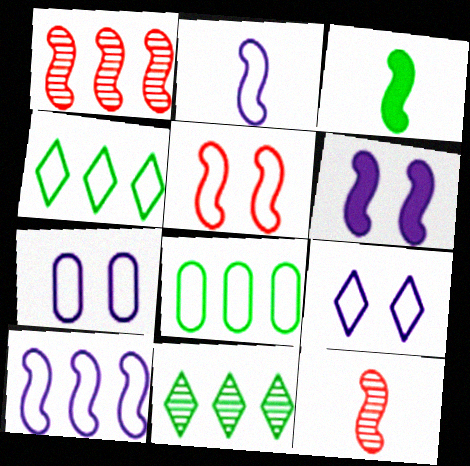[[2, 3, 12]]